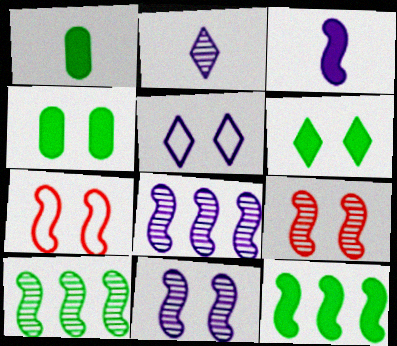[[1, 6, 12], 
[3, 7, 10], 
[4, 5, 9]]